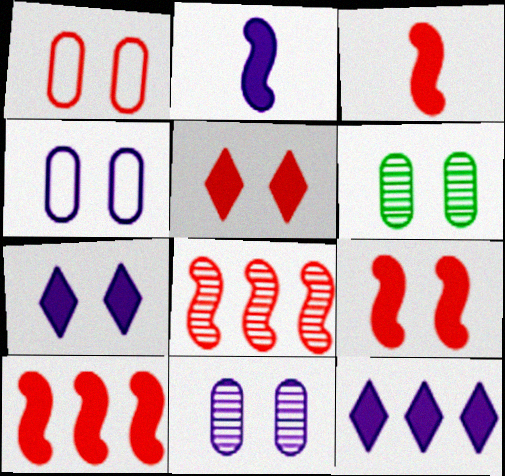[[3, 9, 10]]